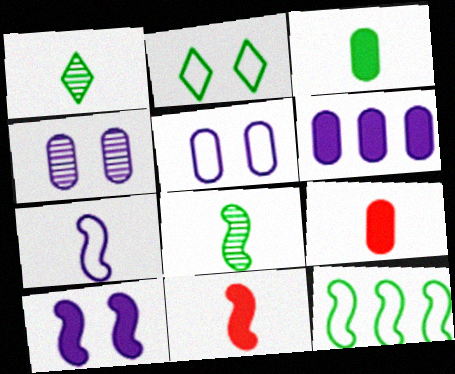[[1, 7, 9], 
[7, 8, 11]]